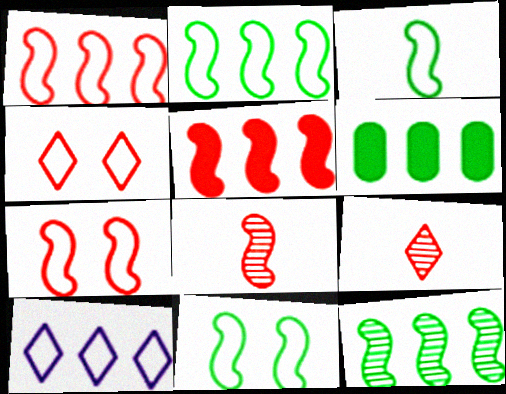[[2, 3, 11], 
[5, 7, 8]]